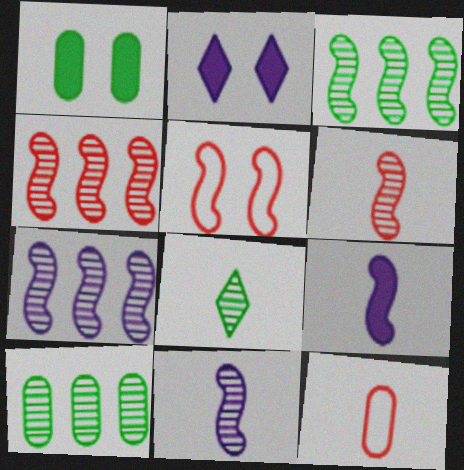[[2, 3, 12], 
[3, 4, 7], 
[3, 5, 9], 
[8, 9, 12]]